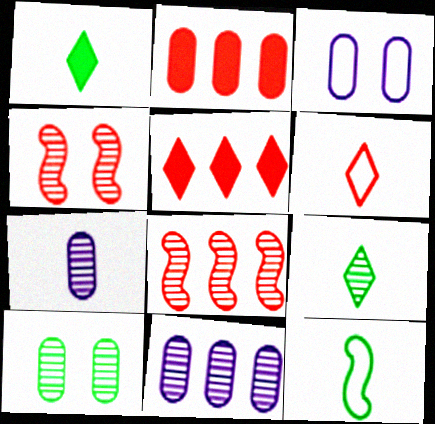[[1, 3, 8], 
[2, 4, 6], 
[4, 9, 11]]